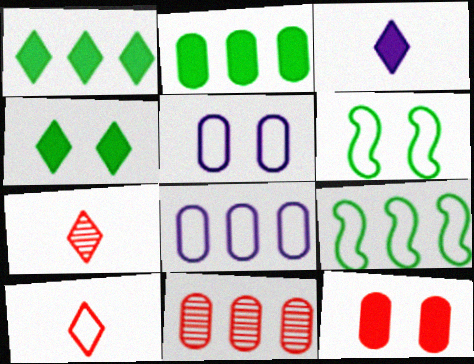[[2, 8, 11], 
[3, 6, 11], 
[5, 9, 10], 
[6, 8, 10]]